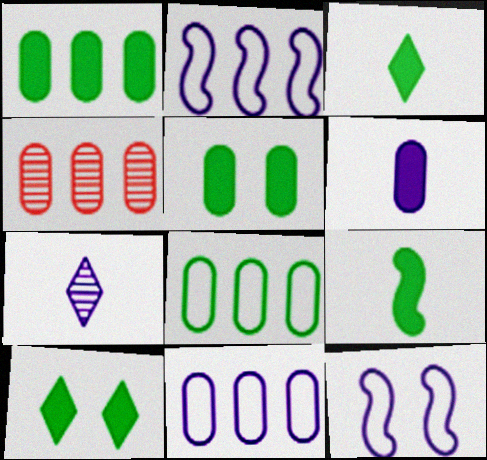[[1, 4, 11], 
[1, 9, 10], 
[3, 4, 12]]